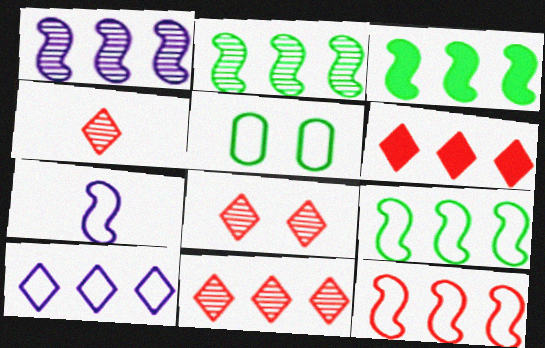[[1, 3, 12], 
[2, 3, 9], 
[4, 8, 11]]